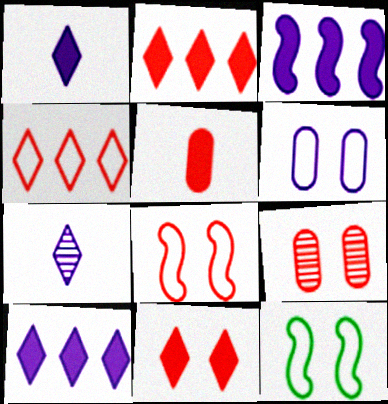[[3, 6, 7], 
[8, 9, 11]]